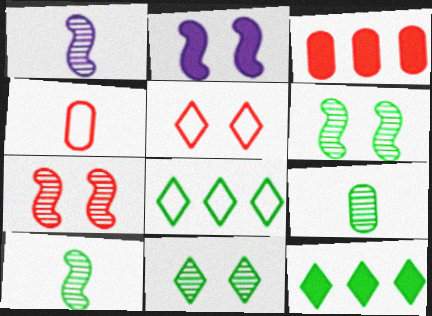[]